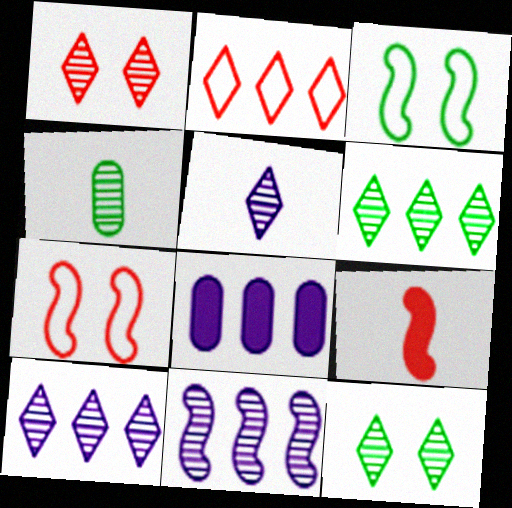[[1, 4, 11], 
[1, 5, 6], 
[3, 9, 11]]